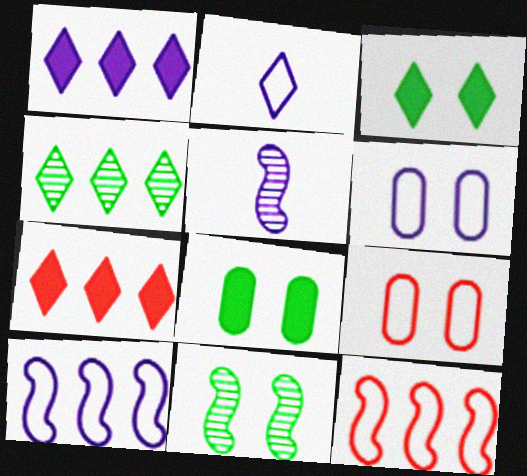[[1, 5, 6], 
[2, 6, 10]]